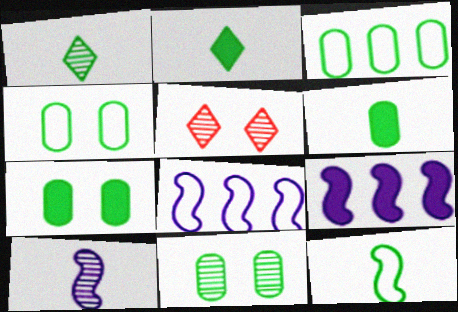[[1, 6, 12], 
[3, 6, 11], 
[4, 7, 11], 
[5, 6, 8]]